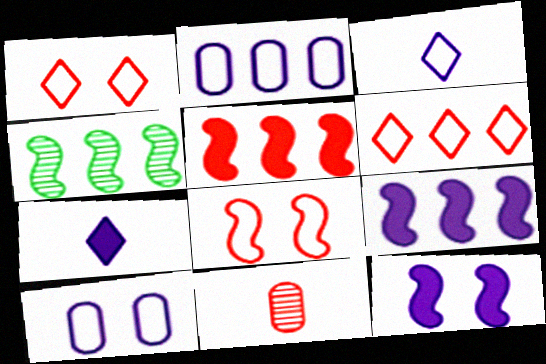[[1, 5, 11]]